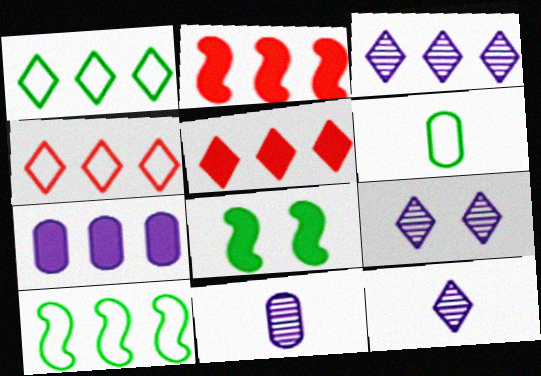[[1, 3, 5], 
[2, 6, 9], 
[3, 9, 12], 
[4, 8, 11]]